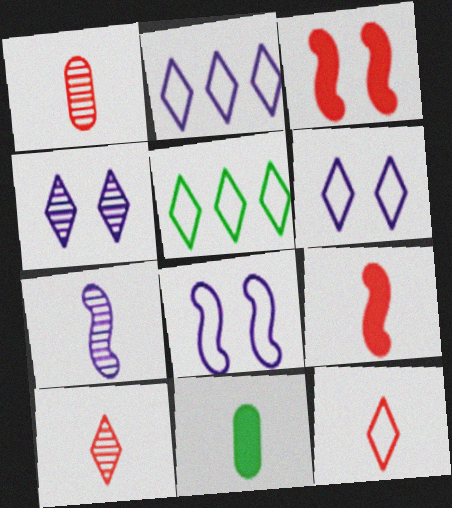[[1, 9, 12], 
[5, 6, 12], 
[7, 11, 12]]